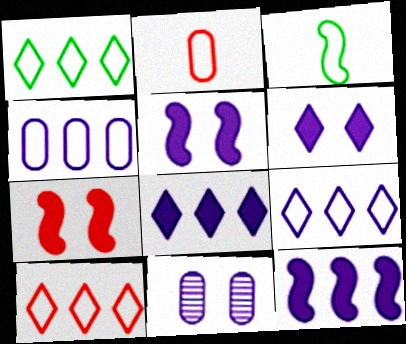[[1, 9, 10]]